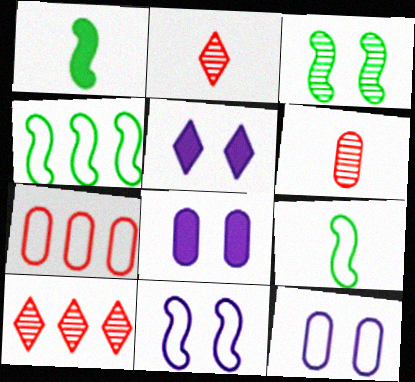[[1, 3, 4], 
[1, 10, 12], 
[2, 4, 8], 
[4, 5, 6], 
[8, 9, 10]]